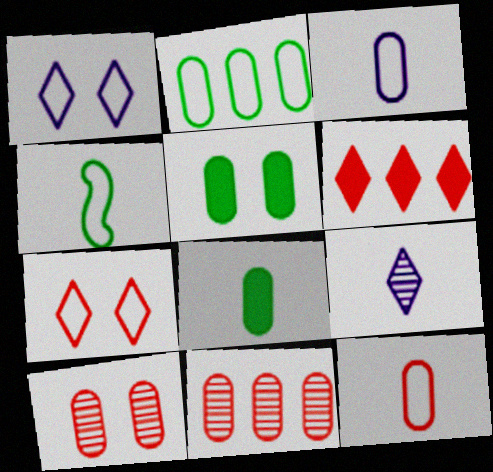[[3, 5, 11]]